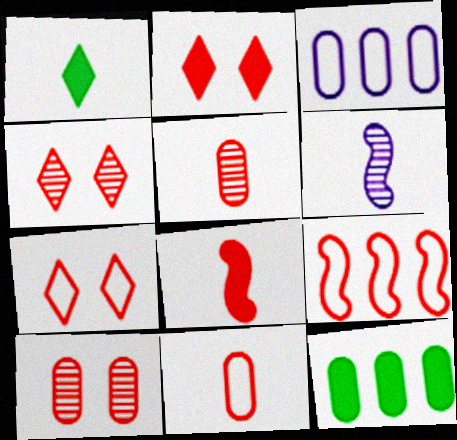[[1, 6, 11], 
[2, 4, 7], 
[2, 5, 9], 
[6, 7, 12], 
[7, 9, 11]]